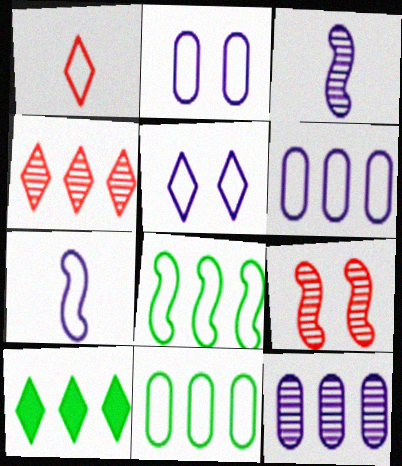[[1, 2, 8], 
[5, 6, 7]]